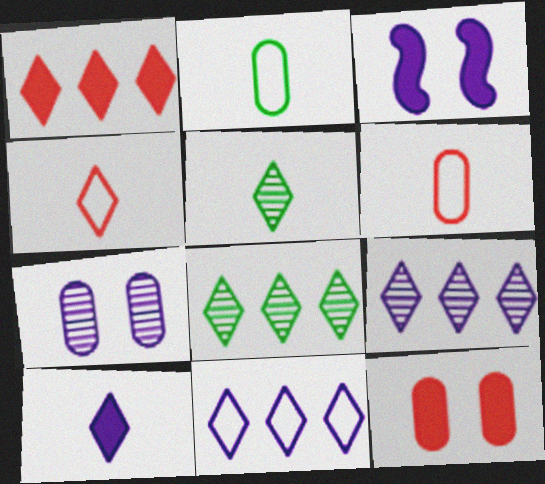[[1, 8, 11], 
[3, 6, 8], 
[4, 5, 10]]